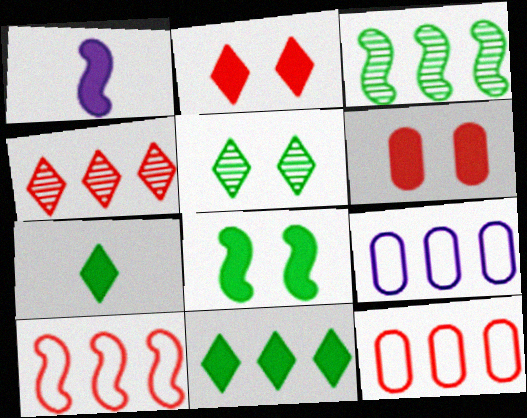[[1, 5, 12], 
[1, 6, 11]]